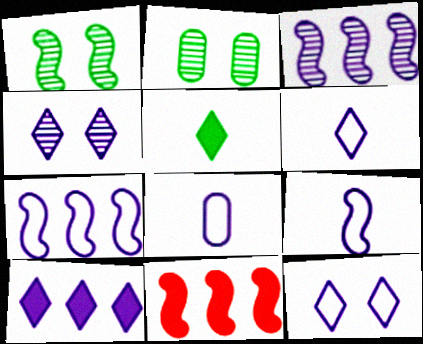[[1, 9, 11], 
[2, 6, 11], 
[4, 6, 10], 
[6, 8, 9], 
[7, 8, 12]]